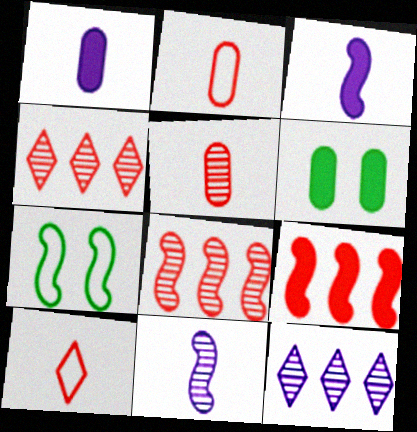[[1, 4, 7], 
[3, 7, 8], 
[7, 9, 11]]